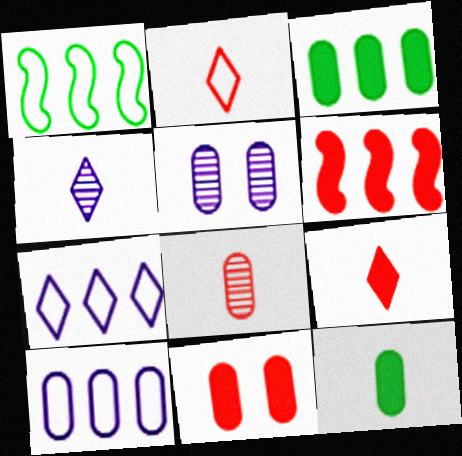[[1, 4, 11], 
[1, 5, 9], 
[6, 9, 11]]